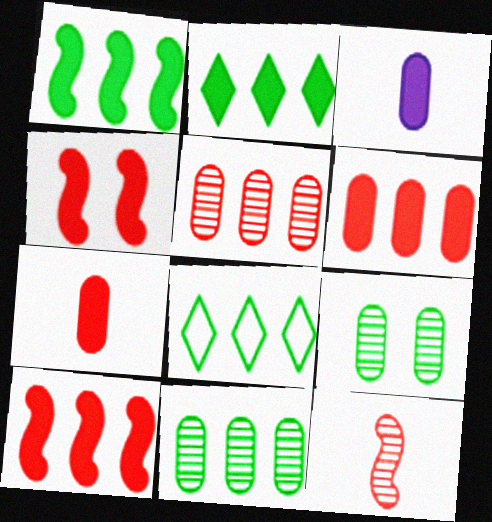[[1, 8, 11], 
[2, 3, 4]]